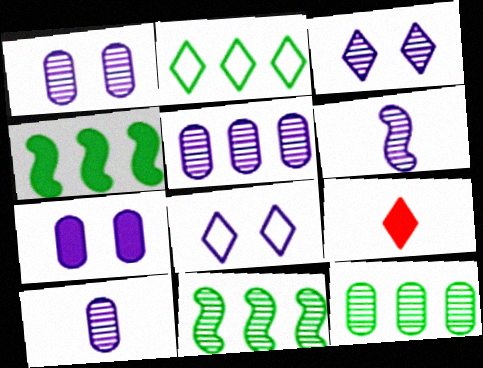[[1, 5, 10], 
[2, 3, 9], 
[2, 4, 12], 
[3, 5, 6], 
[4, 7, 9]]